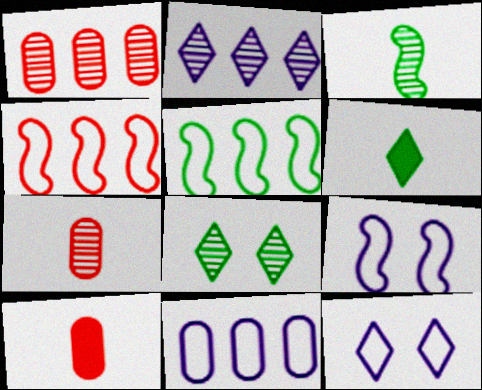[[1, 6, 9]]